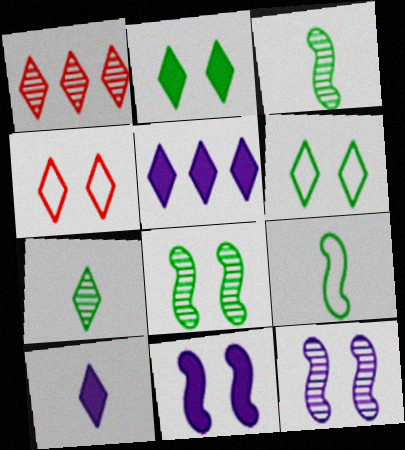[[1, 6, 10], 
[4, 5, 7]]